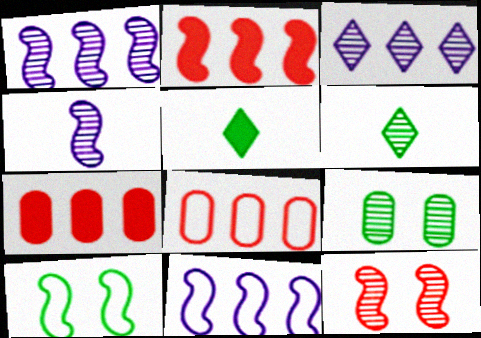[[2, 4, 10]]